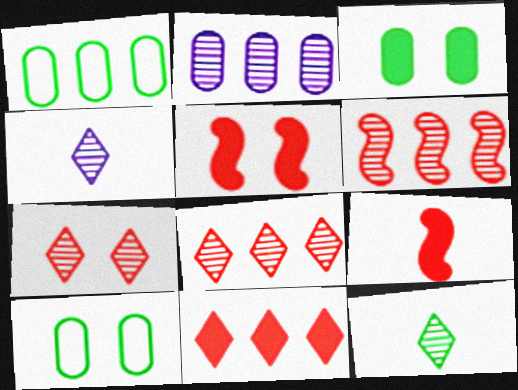[[1, 4, 5]]